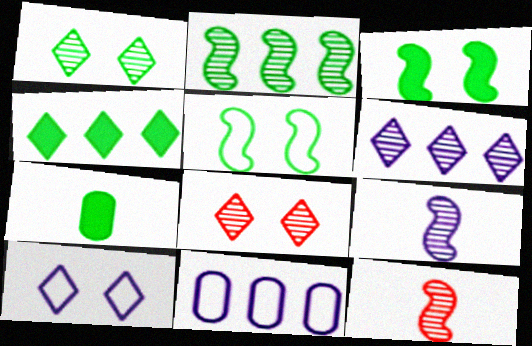[[3, 4, 7]]